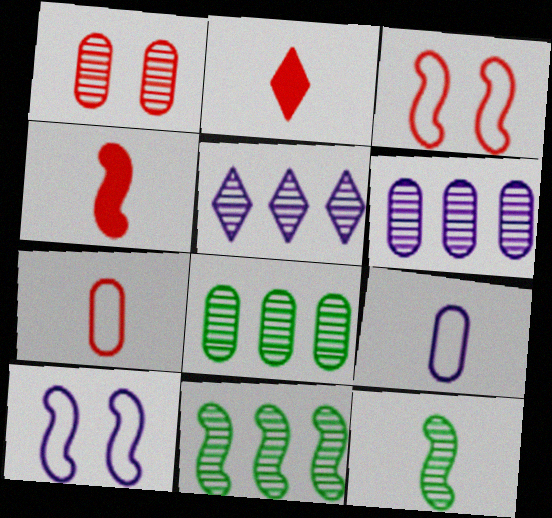[[1, 5, 12], 
[2, 8, 10], 
[2, 9, 12], 
[4, 10, 11]]